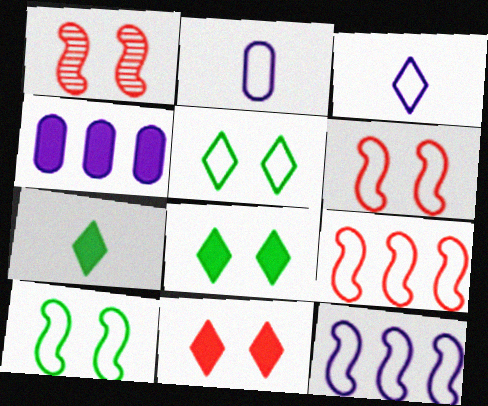[[2, 5, 9]]